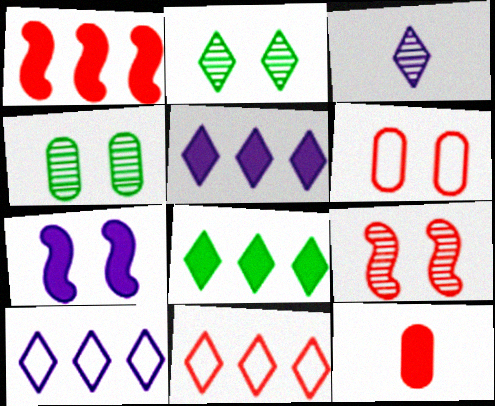[[2, 6, 7], 
[7, 8, 12], 
[9, 11, 12]]